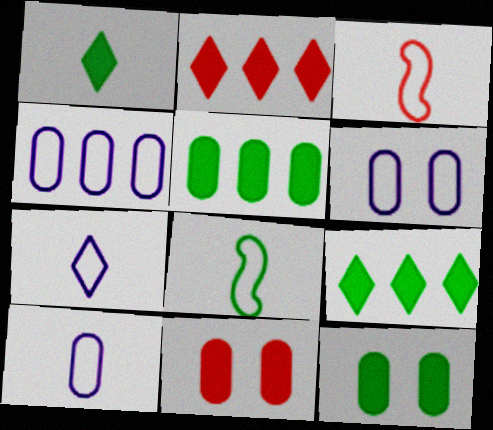[[4, 6, 10]]